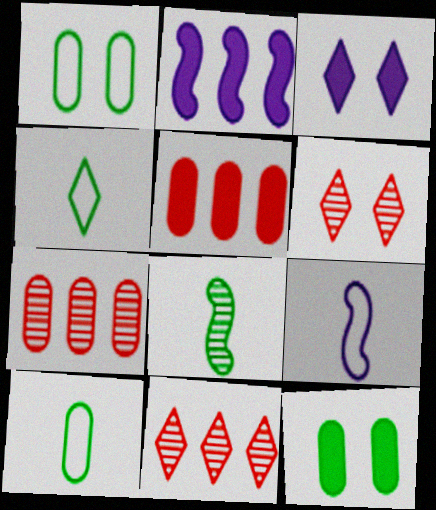[[2, 6, 10], 
[3, 4, 11], 
[9, 11, 12]]